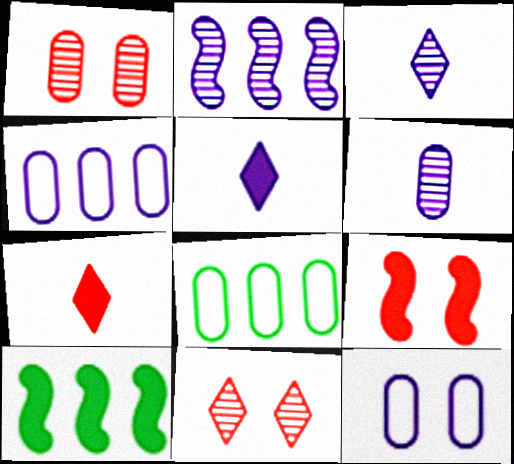[[2, 5, 12], 
[3, 8, 9]]